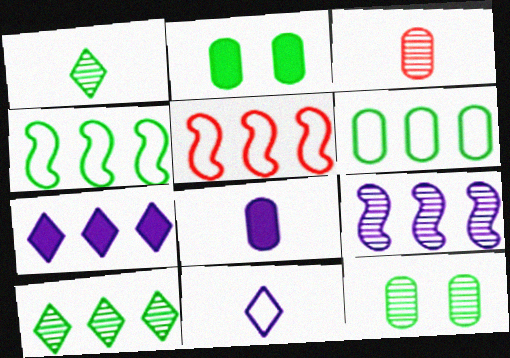[[1, 2, 4]]